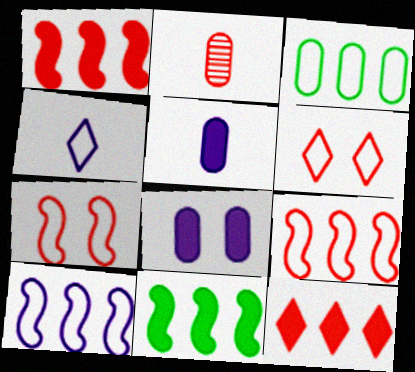[[1, 2, 6], 
[2, 3, 8], 
[2, 7, 12], 
[3, 4, 7]]